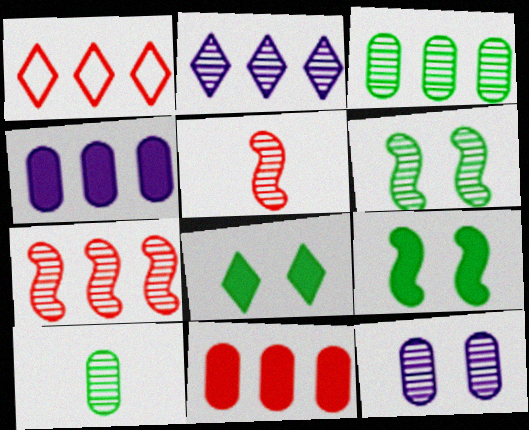[[1, 7, 11], 
[2, 3, 7]]